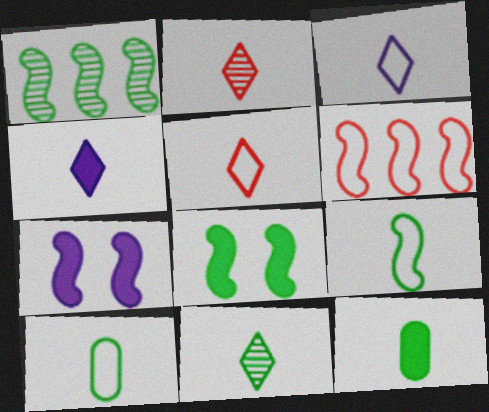[[1, 8, 9], 
[4, 5, 11], 
[9, 11, 12]]